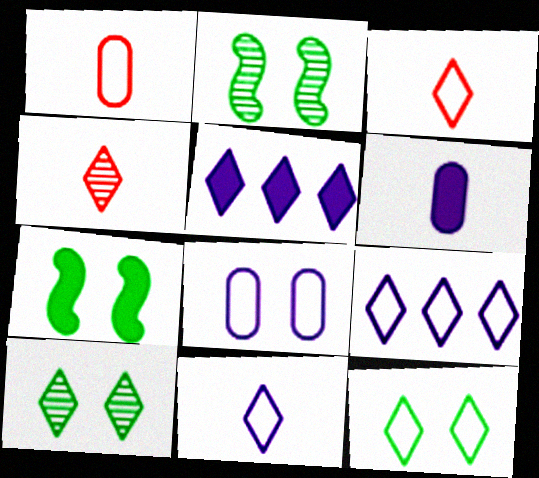[[1, 2, 5], 
[3, 5, 10], 
[3, 9, 12], 
[4, 5, 12]]